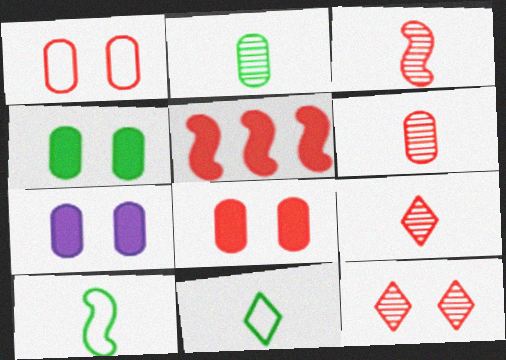[[1, 5, 9], 
[3, 6, 9], 
[4, 7, 8]]